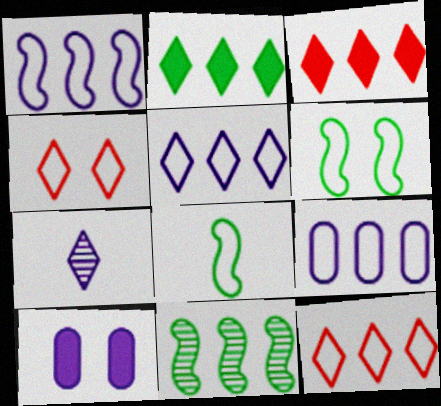[[1, 5, 9], 
[1, 7, 10], 
[2, 4, 7], 
[3, 9, 11], 
[4, 8, 9]]